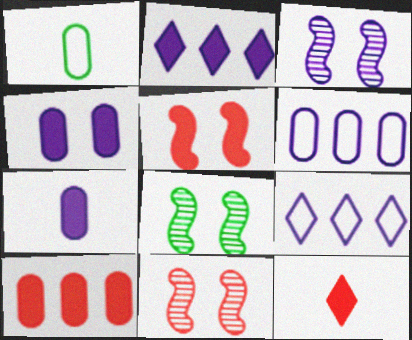[[1, 2, 11], 
[3, 7, 9], 
[3, 8, 11], 
[5, 10, 12], 
[6, 8, 12]]